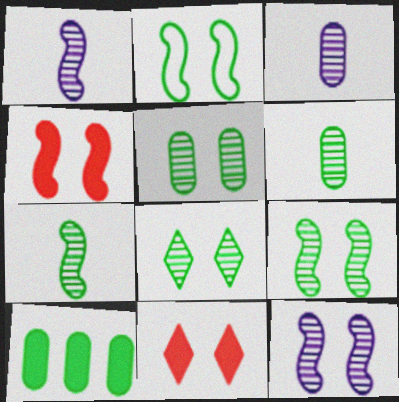[[2, 4, 12], 
[5, 8, 9]]